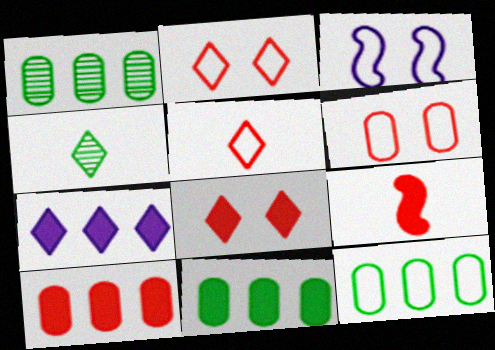[[1, 11, 12], 
[2, 4, 7], 
[3, 4, 10], 
[3, 5, 12], 
[8, 9, 10]]